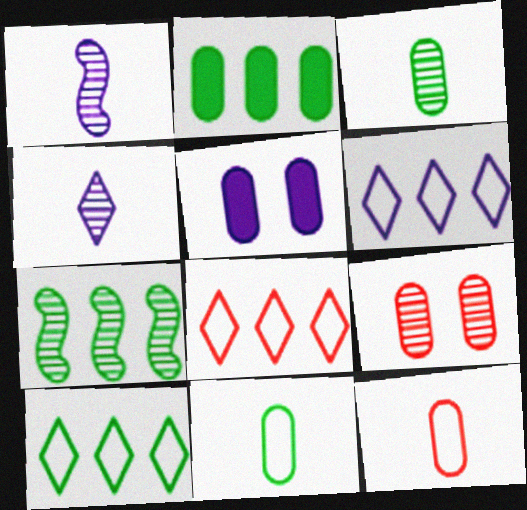[[1, 5, 6], 
[2, 7, 10], 
[4, 7, 9], 
[6, 8, 10]]